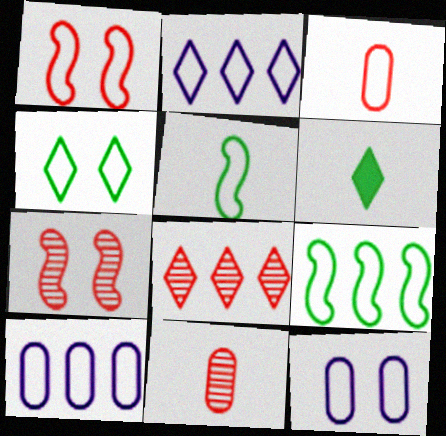[[1, 4, 12], 
[6, 7, 10], 
[7, 8, 11]]